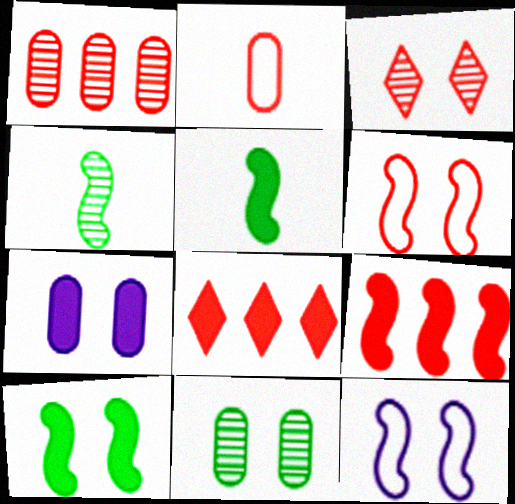[[2, 3, 9], 
[4, 9, 12], 
[5, 7, 8]]